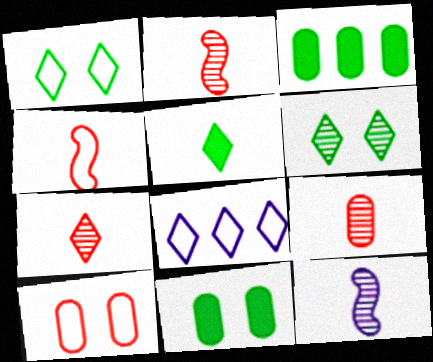[[2, 7, 9], 
[2, 8, 11]]